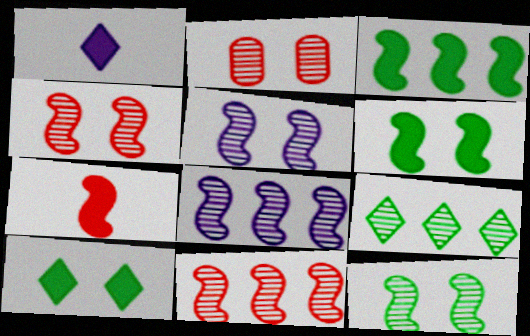[[4, 5, 12]]